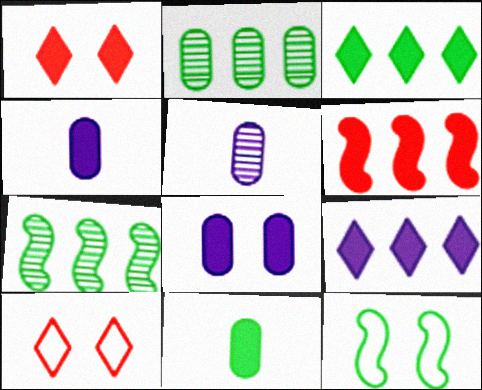[[4, 7, 10]]